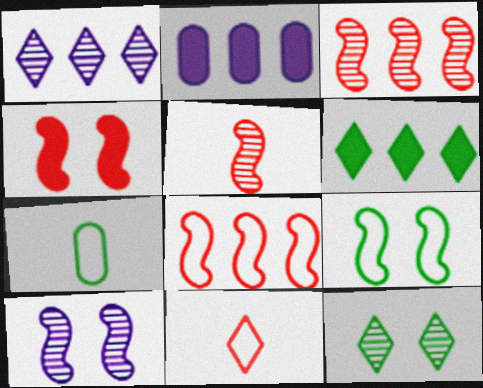[[1, 4, 7], 
[4, 5, 8], 
[4, 9, 10]]